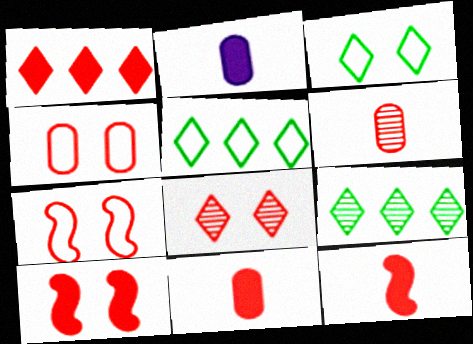[[1, 6, 7], 
[1, 10, 11], 
[2, 7, 9], 
[4, 8, 10]]